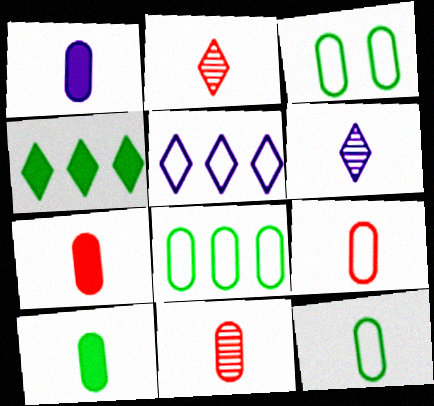[[1, 7, 10], 
[1, 11, 12], 
[3, 8, 12], 
[7, 9, 11]]